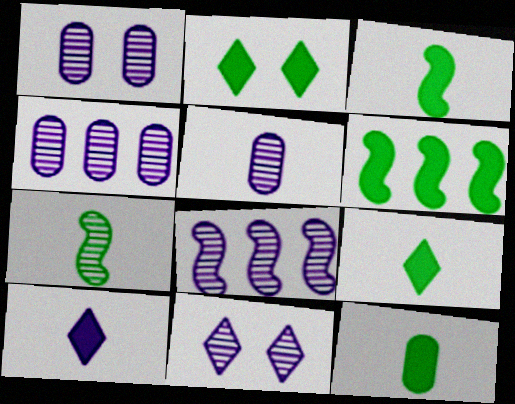[[1, 4, 5], 
[2, 6, 12], 
[3, 9, 12], 
[5, 8, 11]]